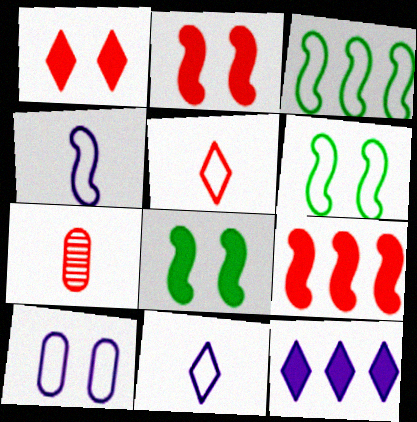[[3, 5, 10], 
[6, 7, 12]]